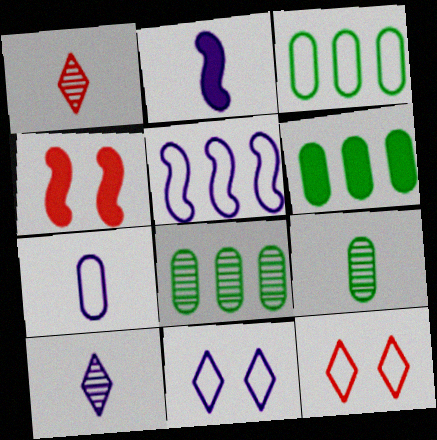[[2, 7, 10], 
[2, 8, 12], 
[3, 4, 10], 
[3, 6, 8], 
[5, 7, 11]]